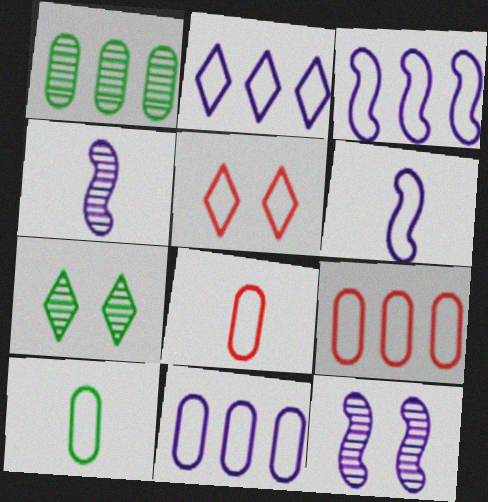[[2, 3, 11], 
[3, 5, 10]]